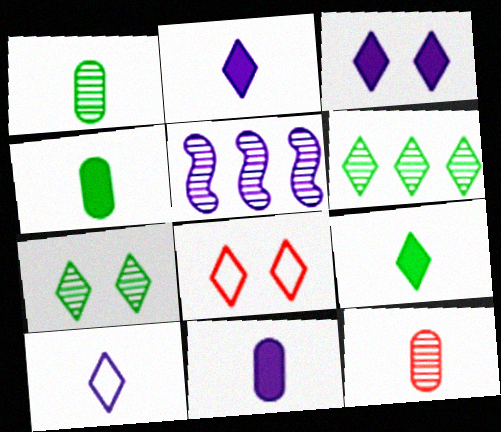[[2, 6, 8], 
[3, 7, 8], 
[4, 5, 8], 
[5, 7, 12]]